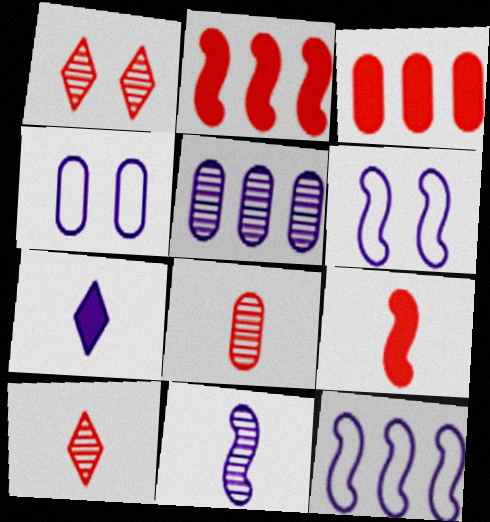[[5, 6, 7]]